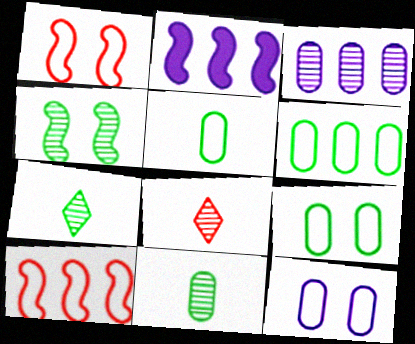[[2, 8, 9], 
[3, 4, 8], 
[5, 6, 9]]